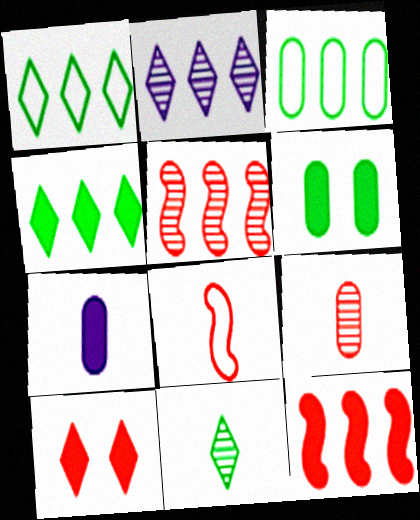[[2, 3, 12], 
[2, 6, 8], 
[7, 8, 11]]